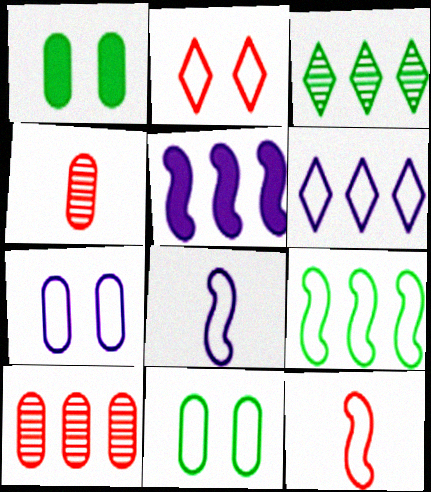[[6, 7, 8], 
[6, 11, 12]]